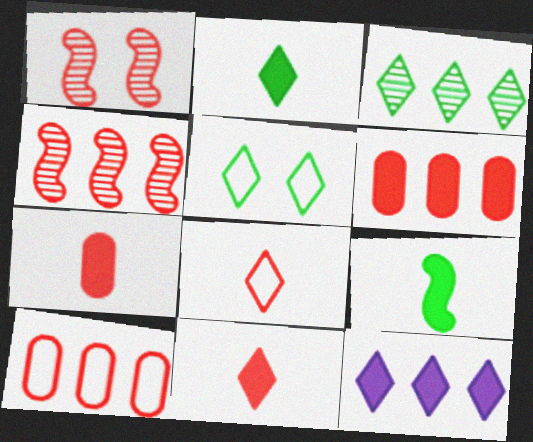[[1, 6, 8], 
[1, 10, 11], 
[2, 3, 5]]